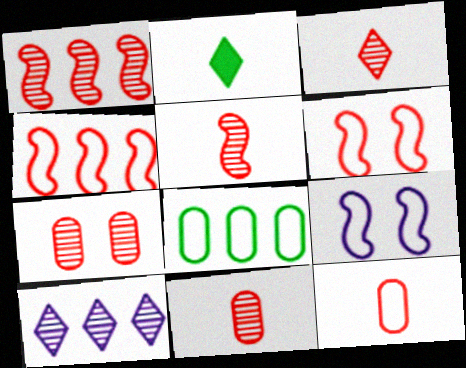[[1, 3, 7], 
[3, 5, 11]]